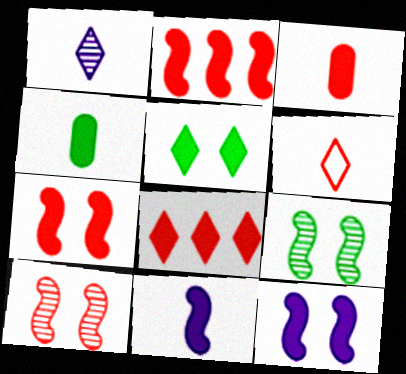[[3, 7, 8], 
[4, 8, 12]]